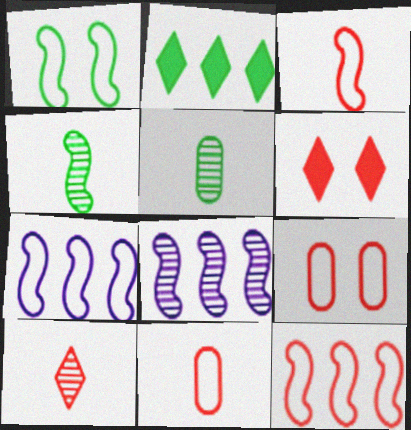[[1, 2, 5], 
[1, 3, 7], 
[5, 6, 7]]